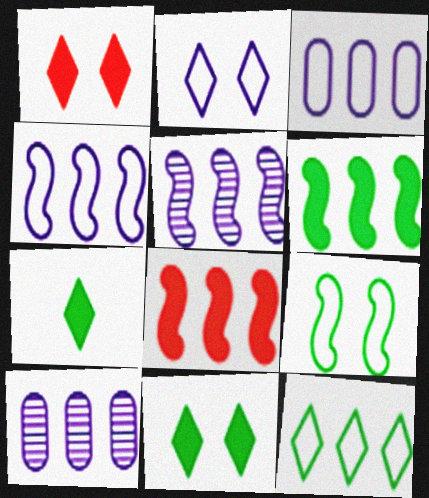[[8, 10, 12]]